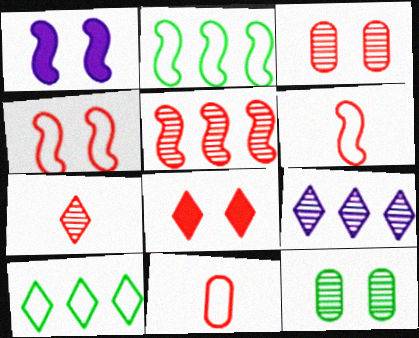[[3, 4, 8], 
[3, 5, 7], 
[5, 8, 11]]